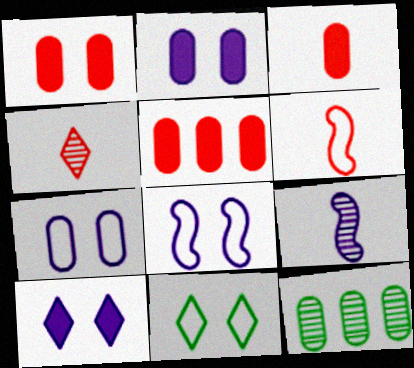[[1, 3, 5], 
[3, 4, 6], 
[3, 7, 12], 
[5, 9, 11], 
[6, 10, 12]]